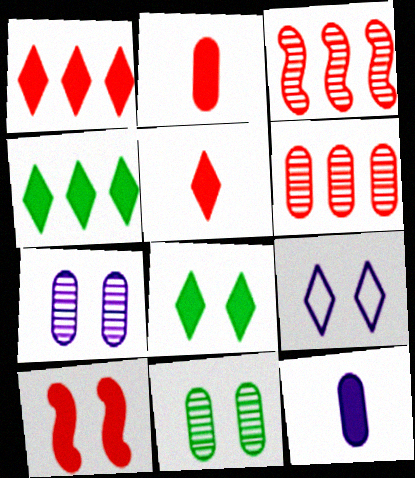[[1, 2, 10], 
[4, 10, 12], 
[9, 10, 11]]